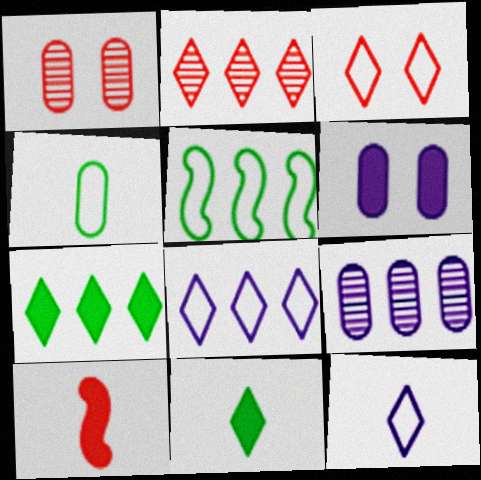[[2, 7, 8], 
[6, 7, 10]]